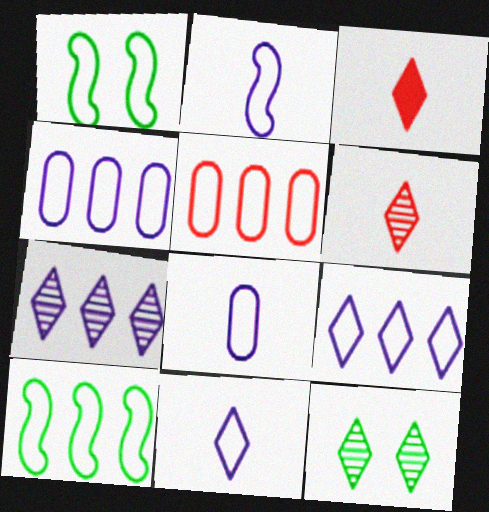[[1, 5, 11], 
[2, 8, 11], 
[3, 9, 12], 
[5, 9, 10], 
[6, 7, 12]]